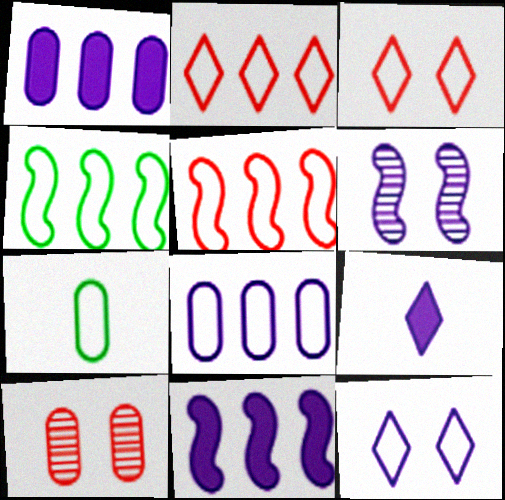[[1, 7, 10], 
[2, 4, 8], 
[4, 9, 10], 
[5, 7, 12], 
[6, 8, 9]]